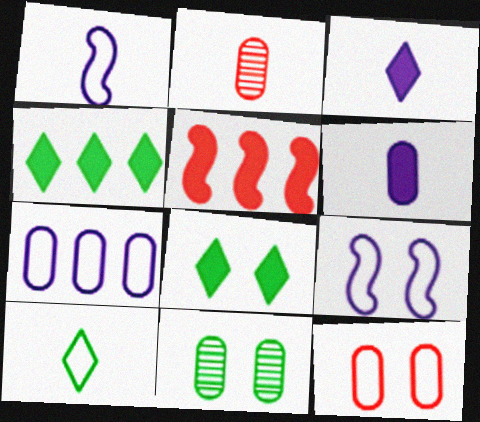[[2, 4, 9], 
[5, 6, 8]]